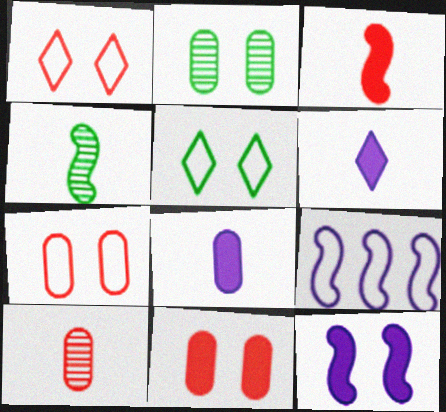[[1, 2, 12]]